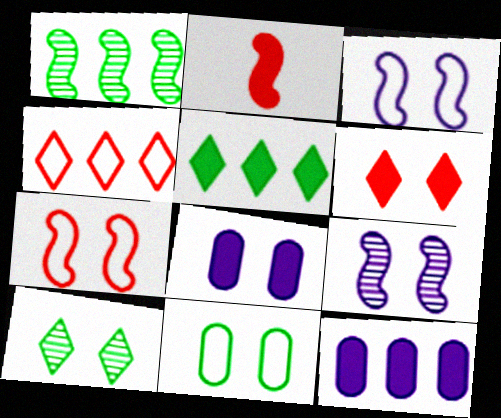[[1, 2, 3], 
[1, 4, 12], 
[2, 5, 8], 
[6, 9, 11], 
[7, 8, 10]]